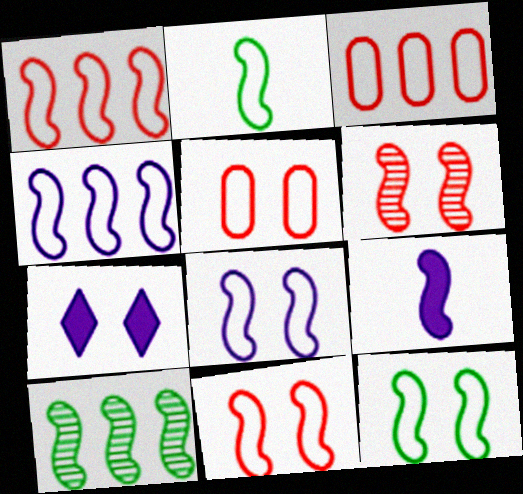[[1, 2, 8], 
[2, 4, 11], 
[8, 11, 12], 
[9, 10, 11]]